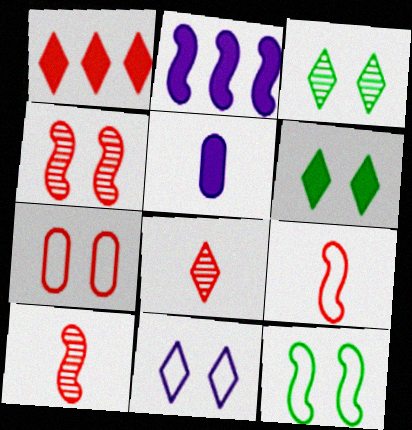[[1, 7, 10], 
[2, 10, 12], 
[7, 11, 12]]